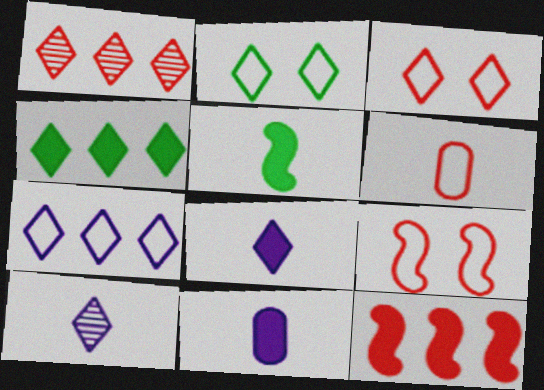[[1, 2, 8], 
[1, 4, 7], 
[3, 4, 10], 
[5, 6, 10]]